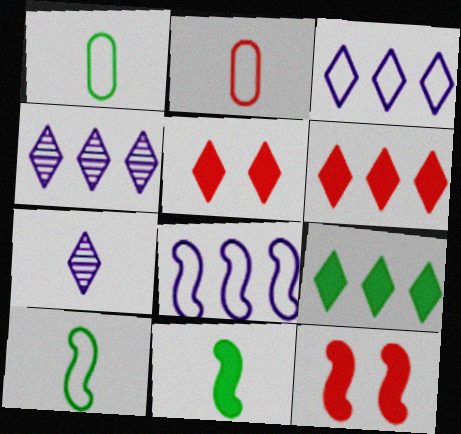[[1, 4, 12], 
[2, 7, 11]]